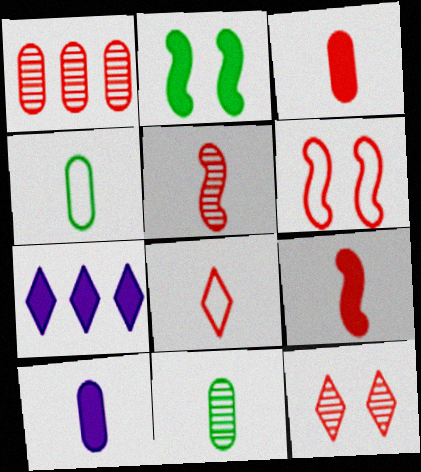[[1, 5, 12], 
[2, 3, 7], 
[3, 5, 8], 
[6, 7, 11]]